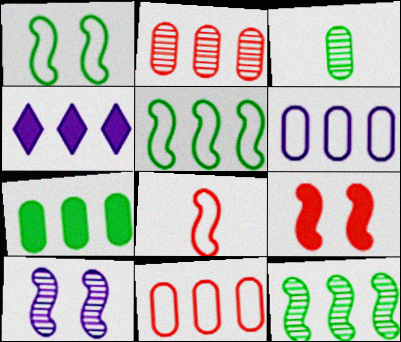[[1, 9, 10], 
[2, 4, 5], 
[2, 6, 7], 
[4, 11, 12]]